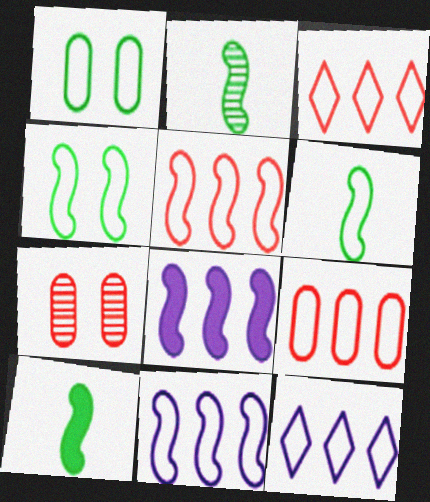[[2, 6, 10], 
[3, 5, 9], 
[7, 10, 12]]